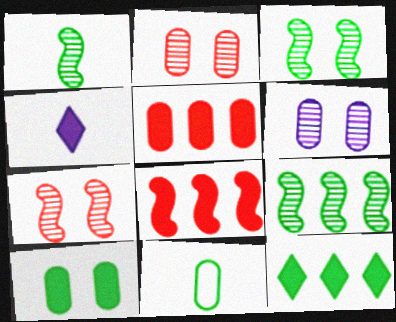[[1, 3, 9], 
[3, 11, 12], 
[4, 8, 10], 
[5, 6, 11]]